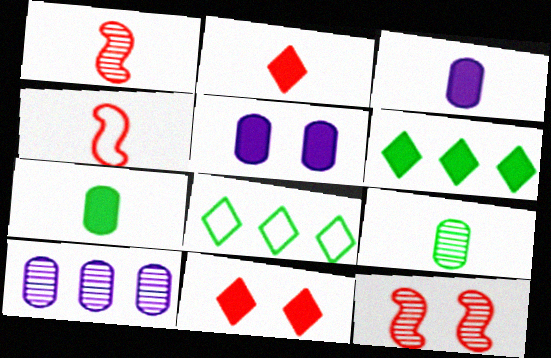[[1, 5, 8], 
[3, 8, 12]]